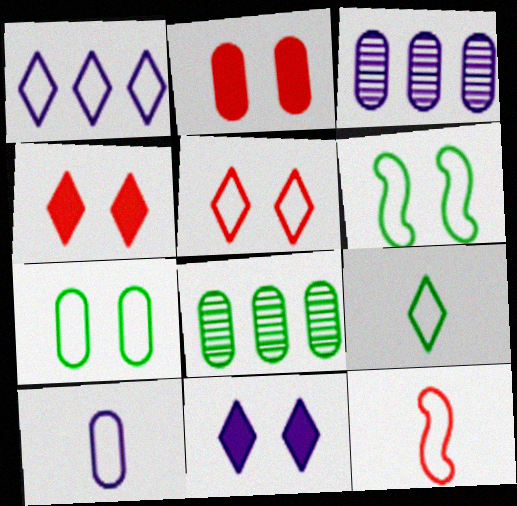[[1, 5, 9], 
[1, 7, 12], 
[2, 8, 10], 
[8, 11, 12], 
[9, 10, 12]]